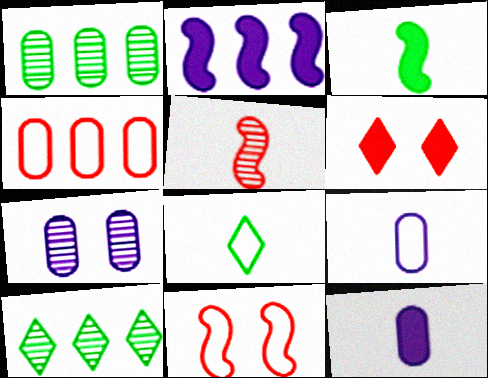[[2, 4, 10], 
[4, 5, 6], 
[5, 7, 10], 
[5, 8, 12], 
[10, 11, 12]]